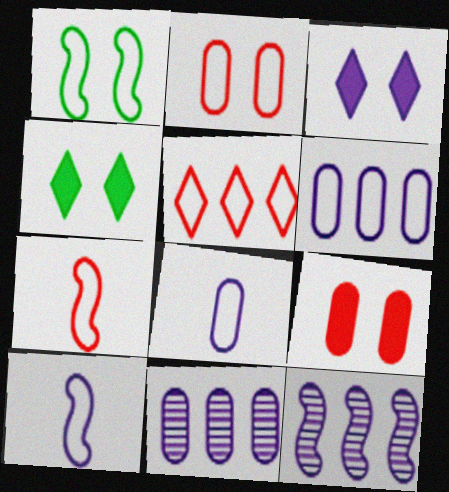[[1, 5, 8], 
[2, 5, 7], 
[3, 8, 12], 
[3, 10, 11], 
[4, 7, 11]]